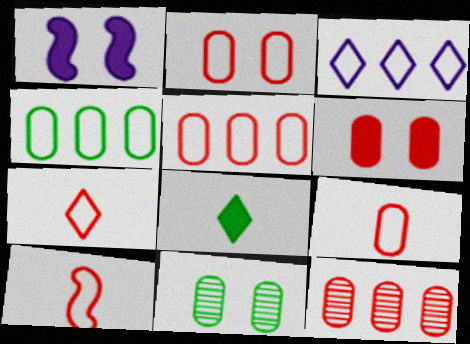[[2, 5, 9], 
[6, 9, 12], 
[7, 9, 10]]